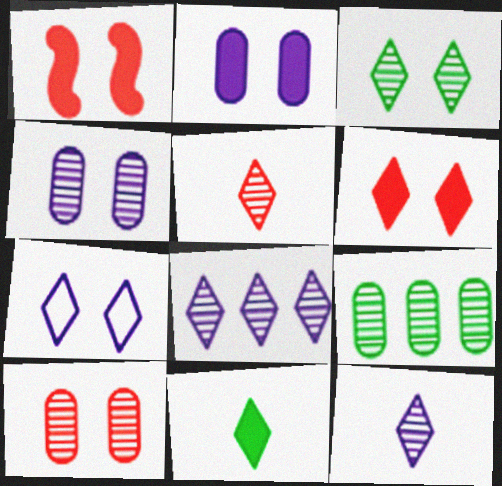[[3, 5, 8], 
[3, 6, 7]]